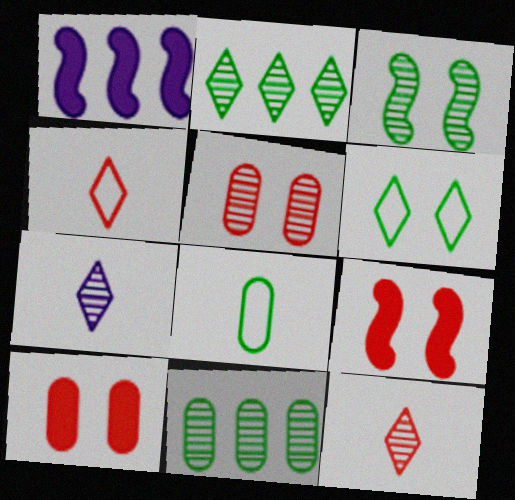[]